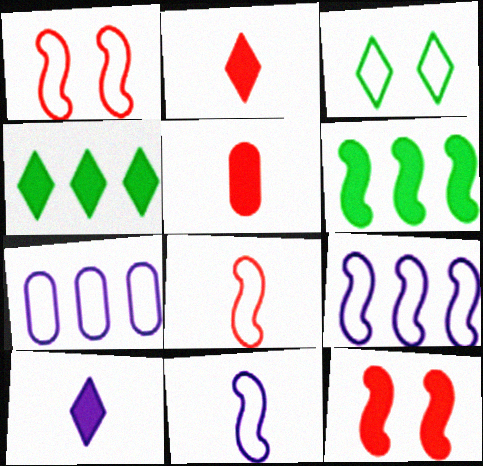[[3, 7, 8]]